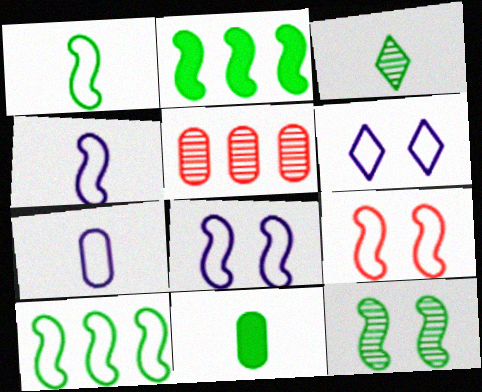[[1, 2, 12], 
[1, 3, 11], 
[4, 9, 10]]